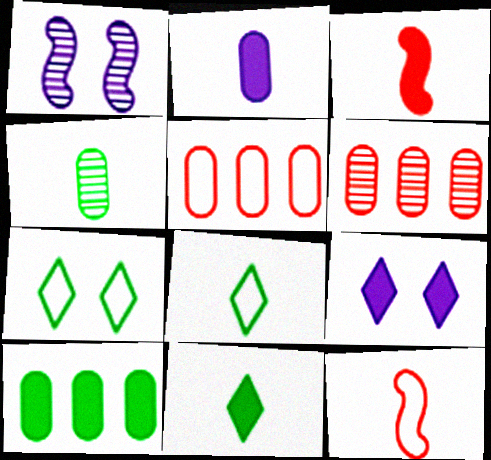[[1, 5, 11], 
[2, 3, 11], 
[3, 9, 10]]